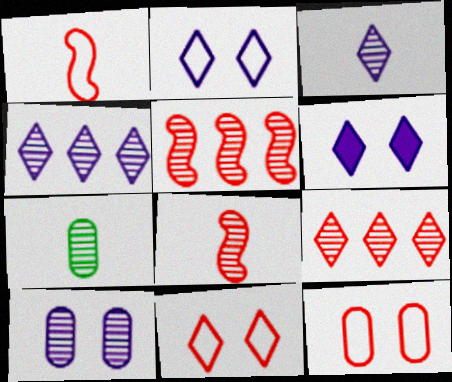[[3, 7, 8]]